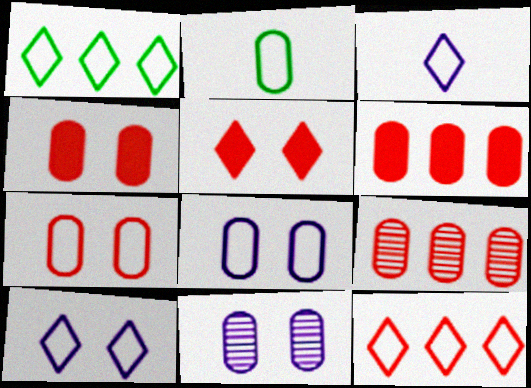[[2, 6, 11]]